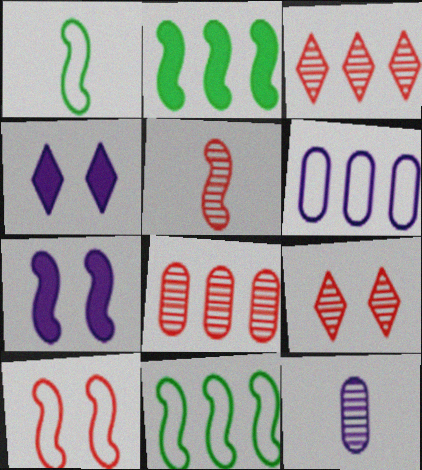[[1, 4, 8], 
[2, 3, 6], 
[5, 7, 11], 
[5, 8, 9]]